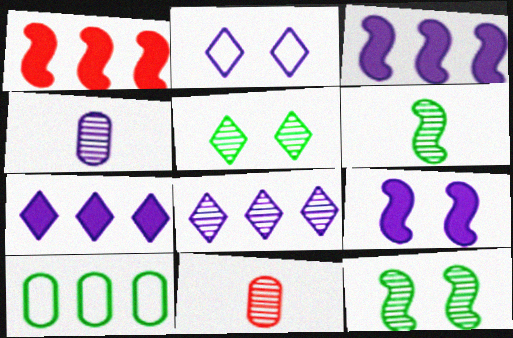[[1, 8, 10], 
[2, 3, 4], 
[8, 11, 12]]